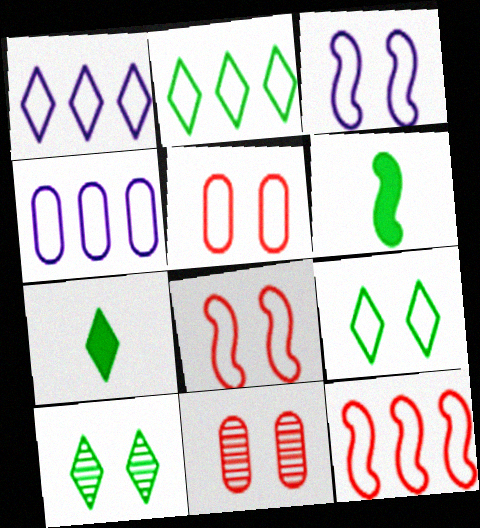[[1, 6, 11], 
[2, 4, 12], 
[2, 7, 10], 
[3, 5, 9]]